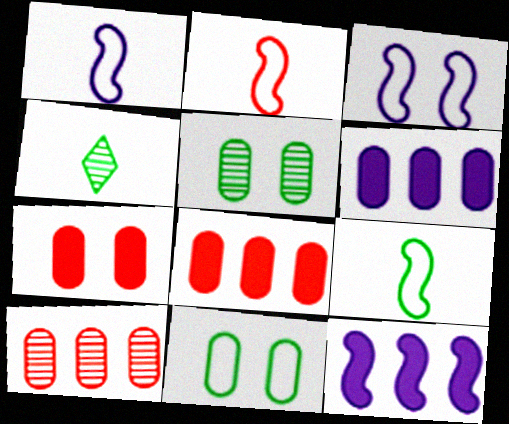[[1, 2, 9], 
[3, 4, 8]]